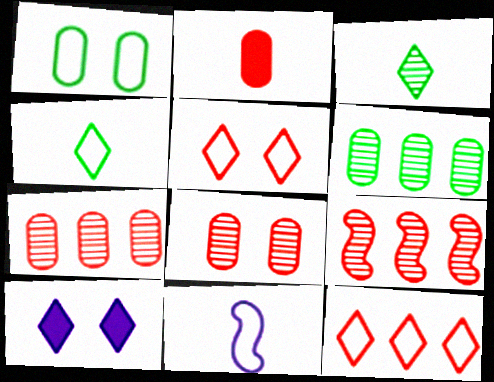[[1, 11, 12], 
[2, 3, 11], 
[2, 5, 9], 
[3, 10, 12]]